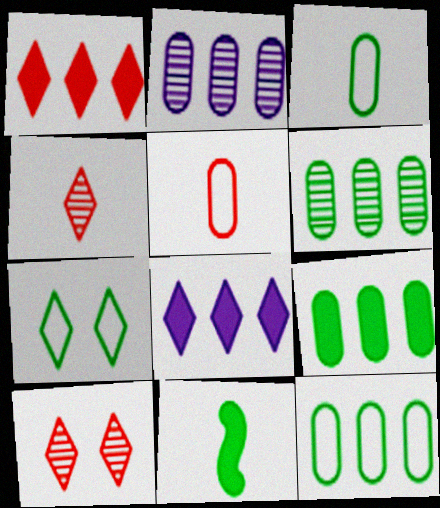[[4, 7, 8], 
[6, 7, 11], 
[6, 9, 12]]